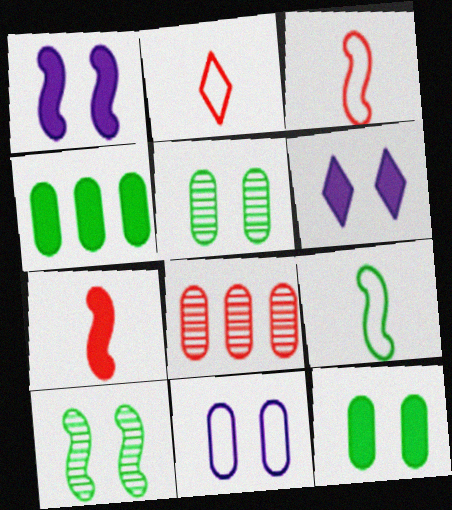[[4, 6, 7], 
[6, 8, 9]]